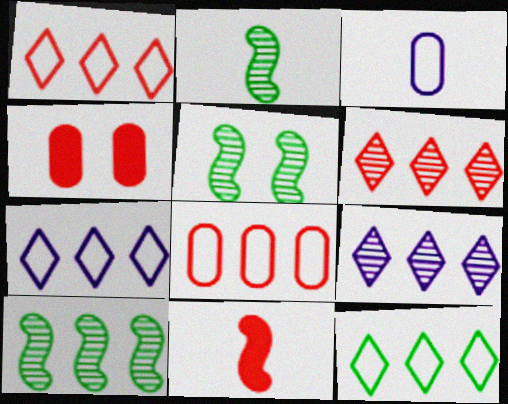[[1, 7, 12], 
[2, 4, 7], 
[2, 5, 10]]